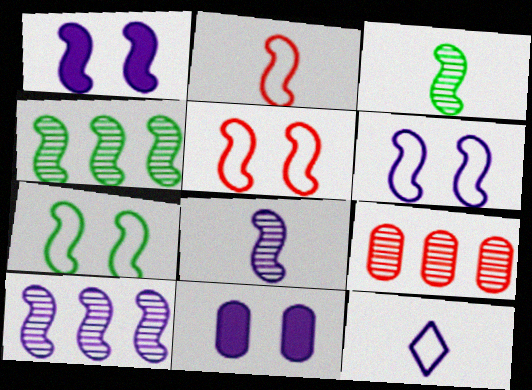[[1, 2, 4], 
[5, 6, 7], 
[10, 11, 12]]